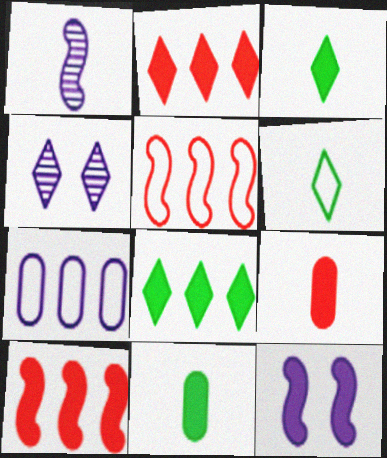[[1, 6, 9], 
[2, 4, 6], 
[2, 11, 12], 
[4, 5, 11], 
[8, 9, 12]]